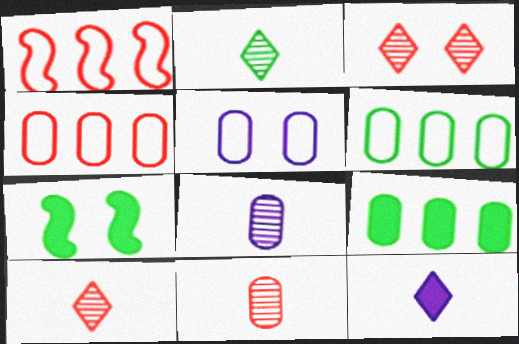[[2, 6, 7], 
[3, 5, 7], 
[5, 9, 11]]